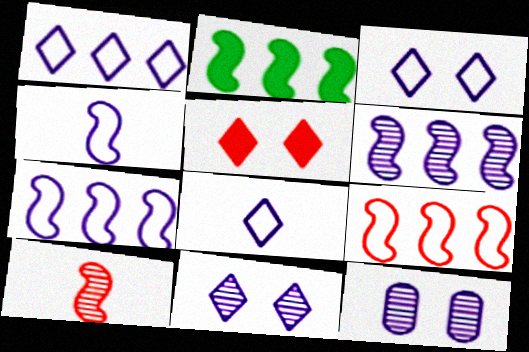[[1, 3, 8], 
[2, 6, 9]]